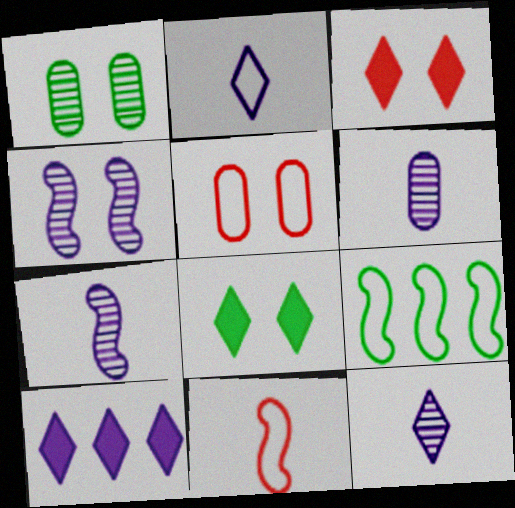[[1, 10, 11], 
[2, 5, 9], 
[3, 6, 9], 
[4, 5, 8], 
[6, 7, 12]]